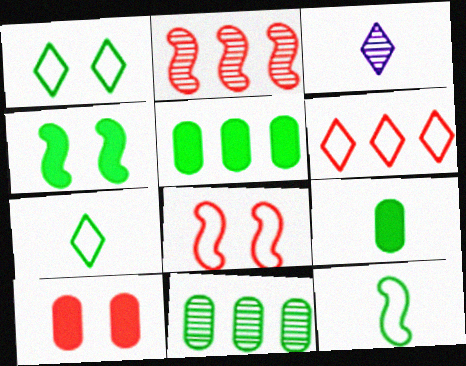[[3, 5, 8], 
[4, 7, 11]]